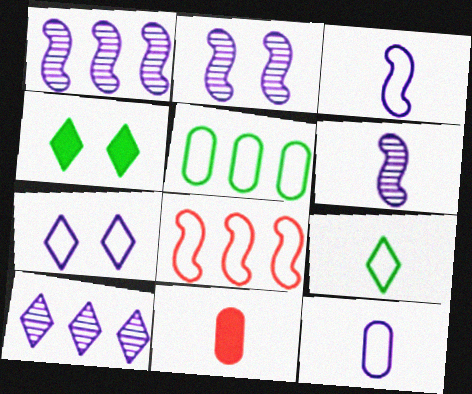[[1, 2, 6], 
[6, 9, 11]]